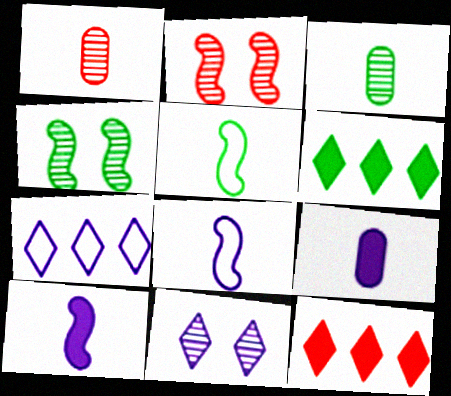[]